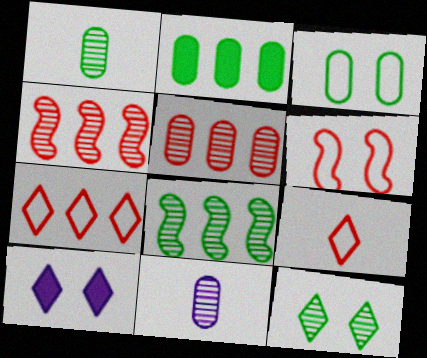[[1, 2, 3], 
[1, 8, 12], 
[4, 11, 12]]